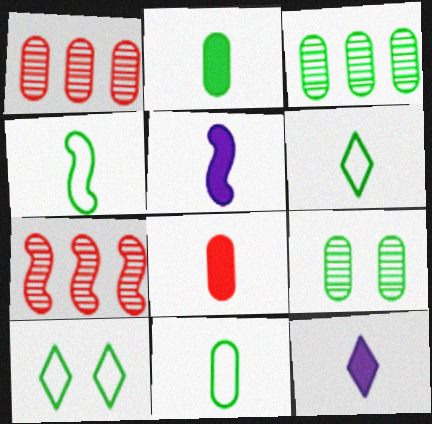[[1, 5, 10], 
[4, 6, 11]]